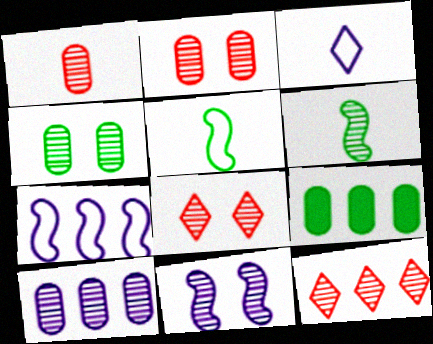[[1, 4, 10], 
[4, 8, 11], 
[6, 8, 10], 
[7, 9, 12]]